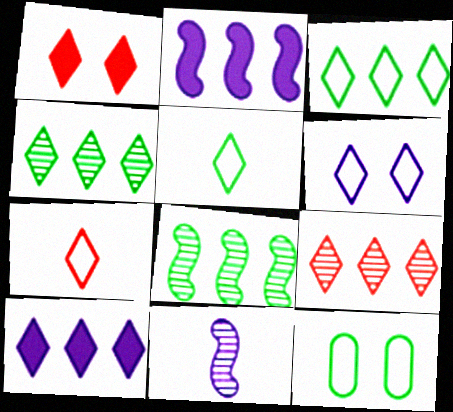[[1, 7, 9], 
[3, 6, 7], 
[3, 9, 10]]